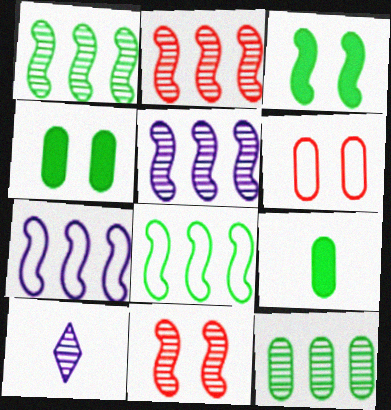[[1, 2, 5], 
[10, 11, 12]]